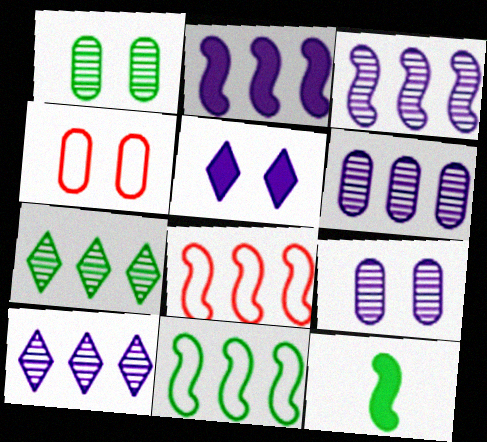[[3, 6, 10], 
[4, 10, 12]]